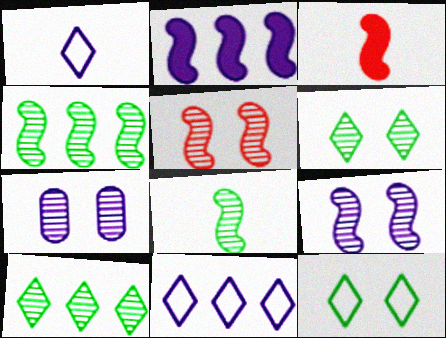[[1, 2, 7], 
[5, 6, 7]]